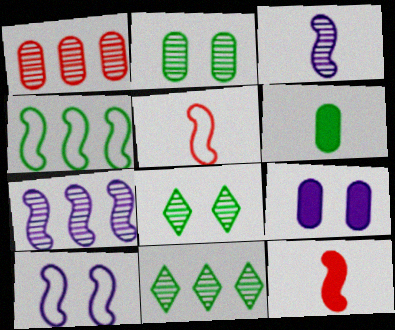[[1, 3, 8], 
[1, 7, 11], 
[4, 5, 10], 
[4, 6, 8], 
[5, 9, 11]]